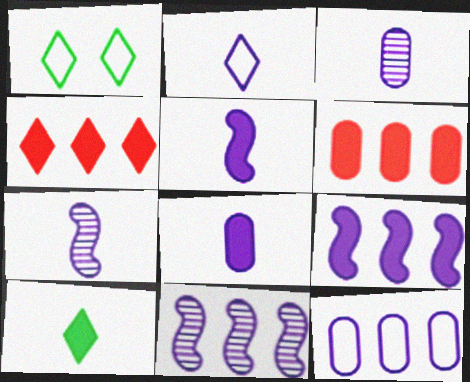[[1, 6, 7], 
[2, 3, 5], 
[2, 7, 8]]